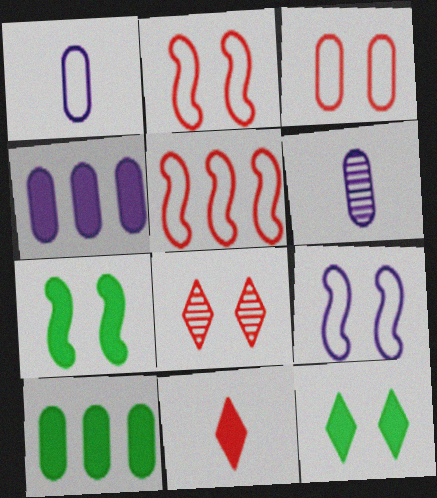[[3, 6, 10], 
[4, 7, 11], 
[5, 6, 12]]